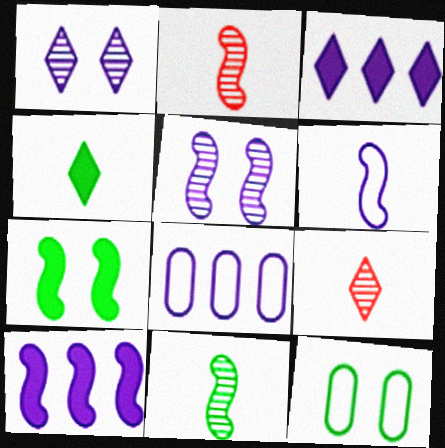[[2, 3, 12], 
[5, 6, 10], 
[7, 8, 9], 
[9, 10, 12]]